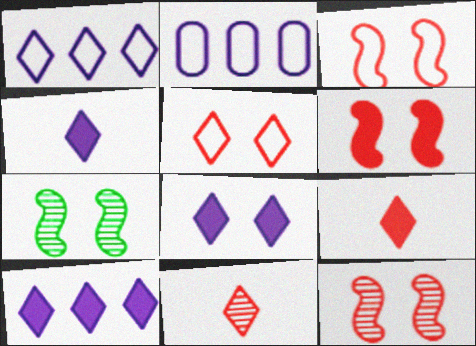[[2, 7, 9], 
[3, 6, 12], 
[4, 8, 10]]